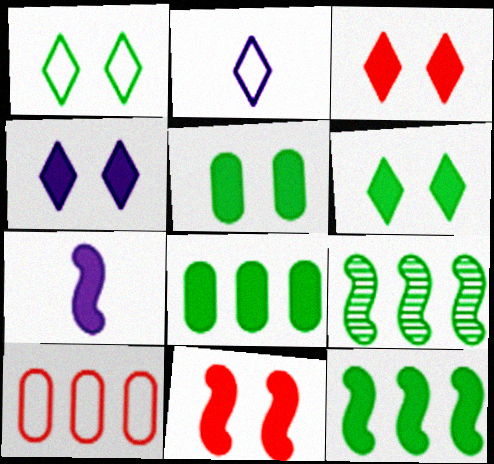[[3, 4, 6], 
[3, 7, 8], 
[4, 5, 11], 
[7, 11, 12]]